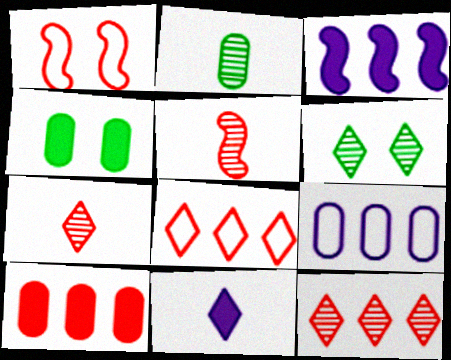[[1, 7, 10], 
[6, 8, 11]]